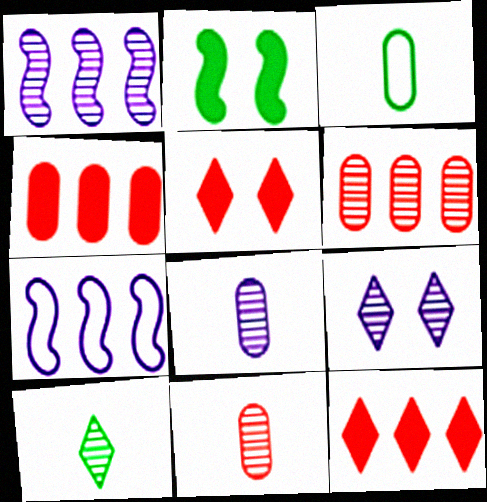[[1, 3, 5], 
[1, 8, 9]]